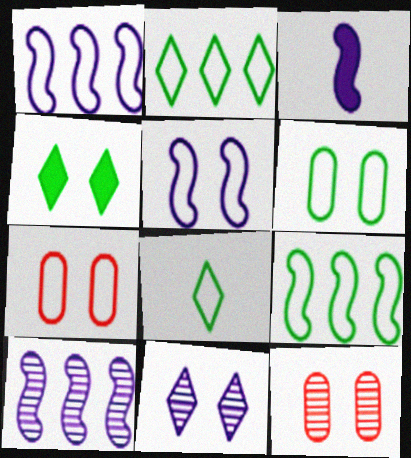[[1, 7, 8], 
[2, 3, 12], 
[3, 5, 10], 
[4, 5, 12], 
[6, 8, 9]]